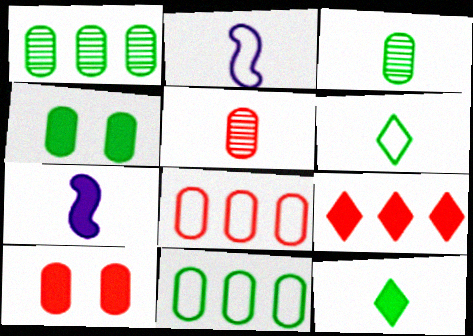[[2, 5, 12], 
[3, 4, 11], 
[4, 7, 9], 
[5, 6, 7], 
[5, 8, 10]]